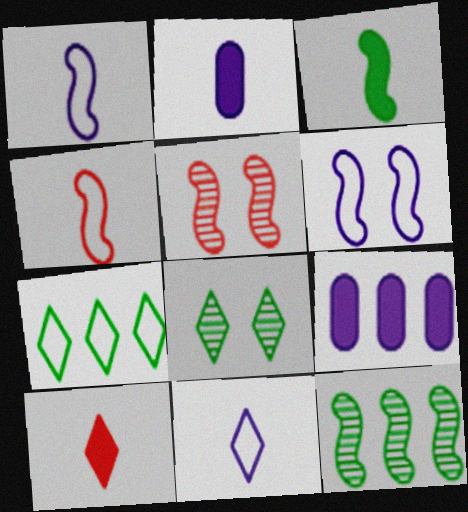[[2, 3, 10], 
[2, 5, 7], 
[4, 8, 9]]